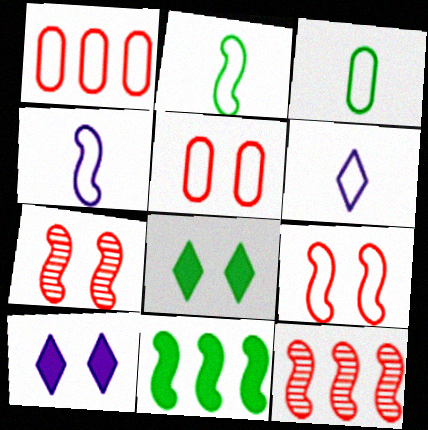[[3, 10, 12], 
[4, 7, 11]]